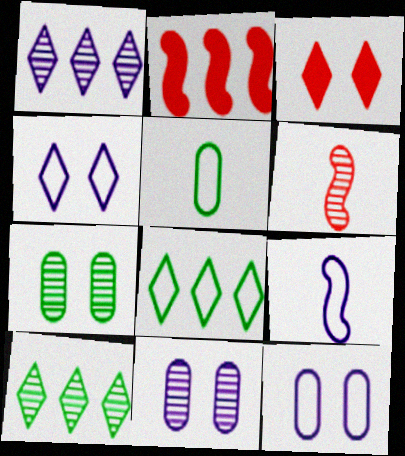[[1, 6, 7], 
[6, 10, 11]]